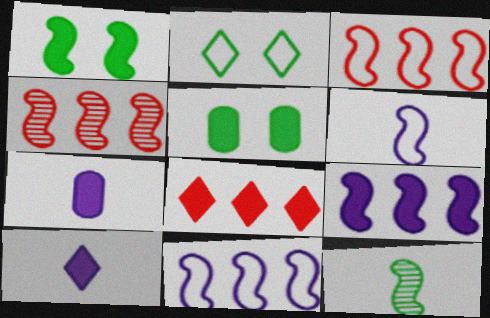[[1, 4, 6], 
[1, 7, 8], 
[2, 4, 7]]